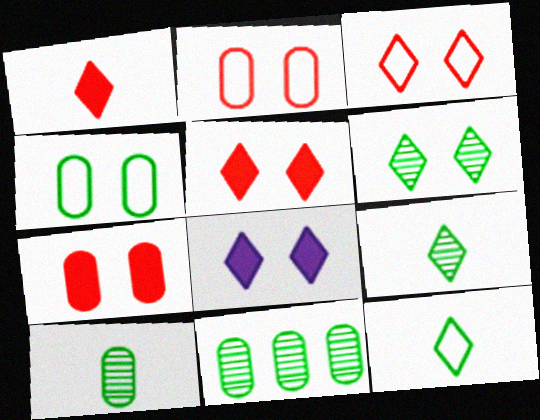[[3, 6, 8]]